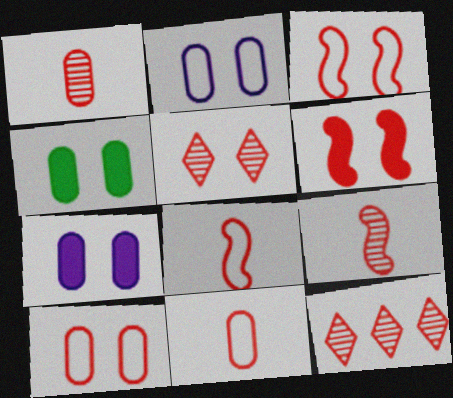[[5, 6, 10], 
[6, 11, 12]]